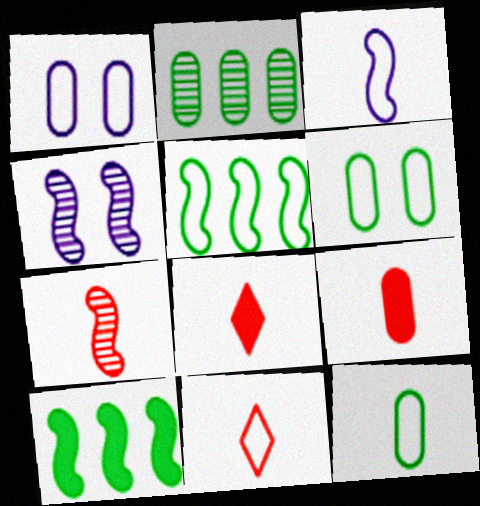[[1, 2, 9], 
[1, 5, 11], 
[3, 11, 12], 
[7, 9, 11]]